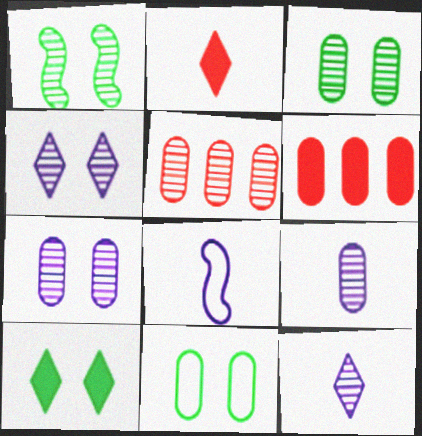[[1, 5, 12], 
[1, 10, 11], 
[3, 5, 9], 
[5, 8, 10], 
[6, 9, 11]]